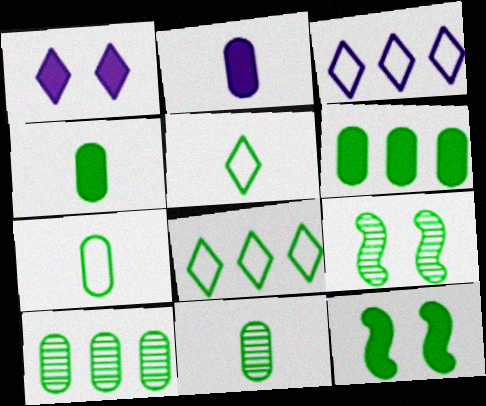[[4, 7, 11], 
[4, 8, 9], 
[5, 6, 9], 
[5, 10, 12], 
[8, 11, 12]]